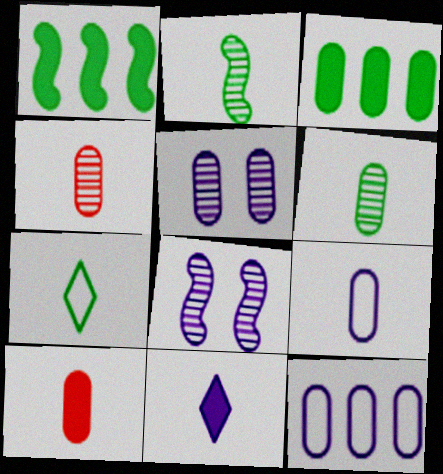[[6, 9, 10], 
[8, 11, 12]]